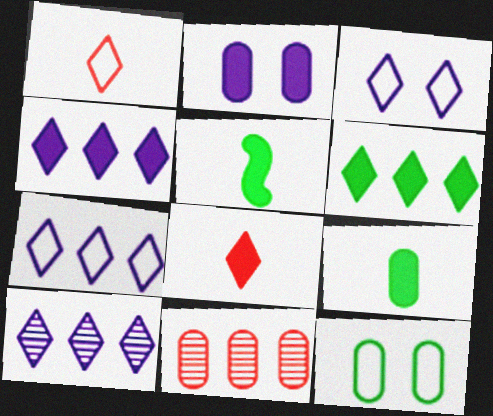[[3, 5, 11], 
[4, 7, 10]]